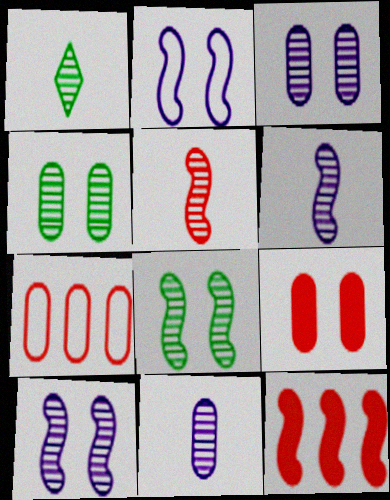[[1, 5, 11]]